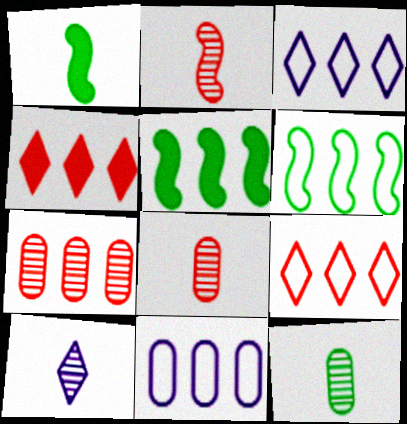[[2, 10, 12], 
[3, 5, 7], 
[6, 9, 11]]